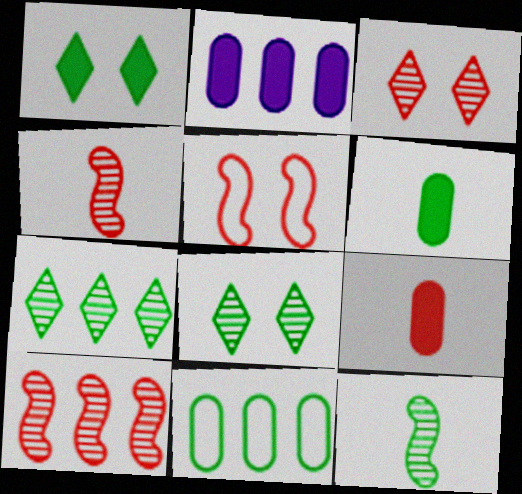[[1, 11, 12]]